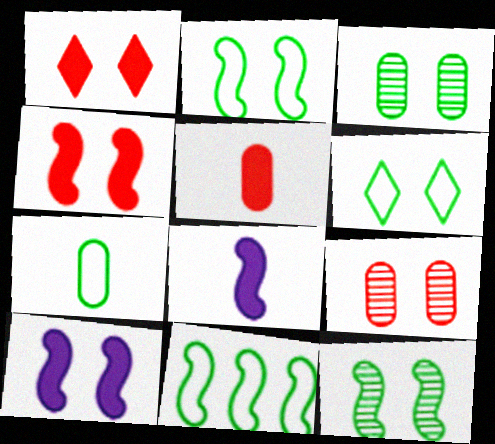[[6, 7, 11], 
[6, 9, 10]]